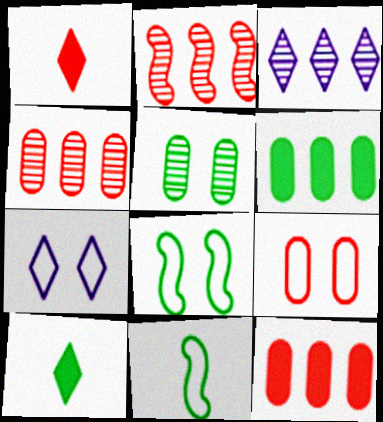[[1, 2, 9], 
[7, 8, 9]]